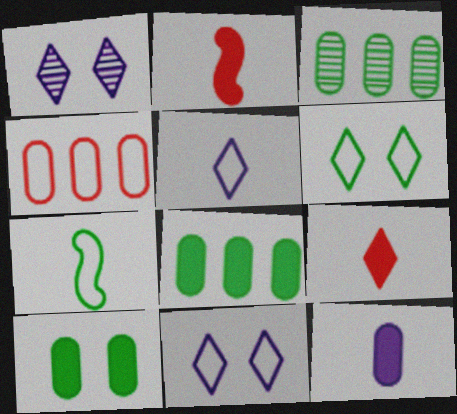[[2, 3, 11], 
[4, 7, 11]]